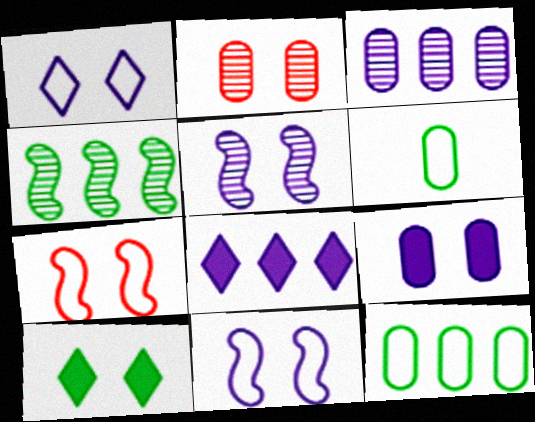[[1, 5, 9], 
[2, 10, 11], 
[4, 6, 10]]